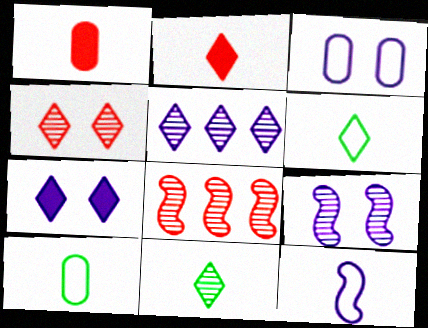[[1, 11, 12], 
[3, 7, 9], 
[4, 5, 11], 
[7, 8, 10]]